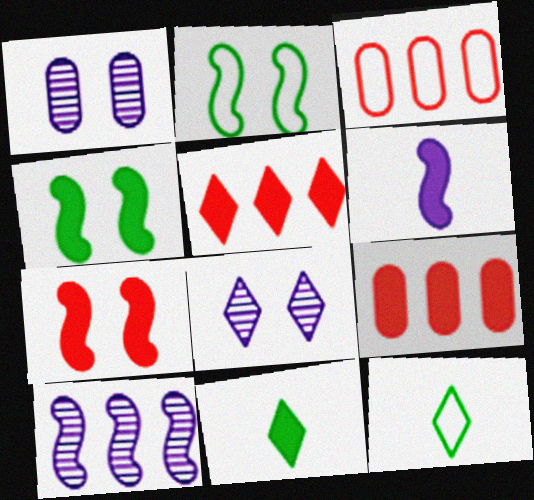[[5, 8, 12]]